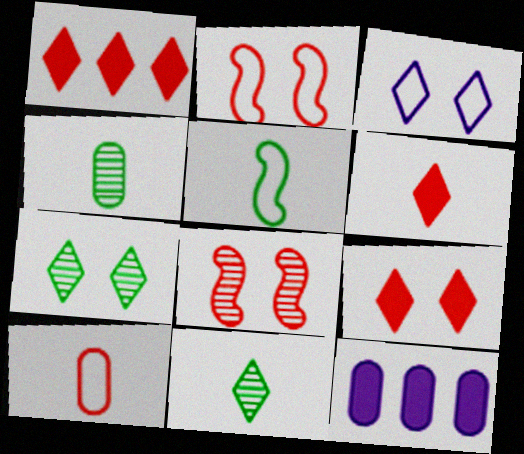[[1, 3, 11], 
[1, 6, 9], 
[1, 8, 10], 
[2, 11, 12], 
[3, 7, 9]]